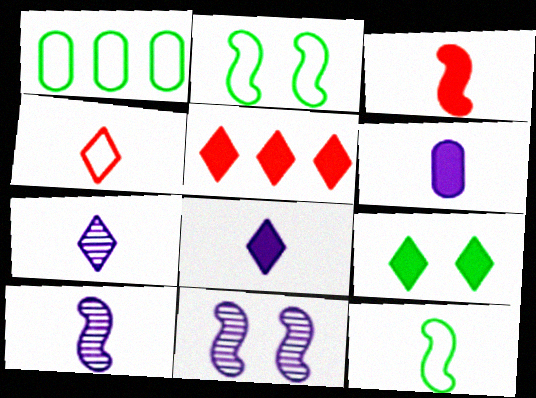[[3, 10, 12], 
[5, 8, 9]]